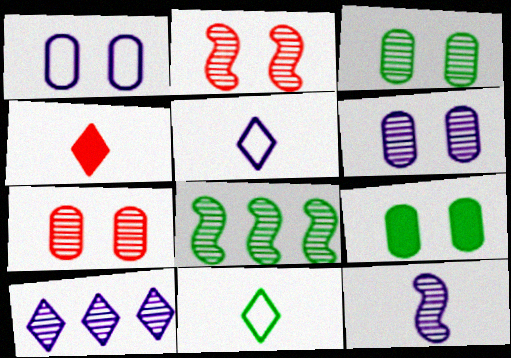[[1, 4, 8], 
[1, 7, 9], 
[2, 8, 12], 
[3, 6, 7], 
[6, 10, 12], 
[8, 9, 11]]